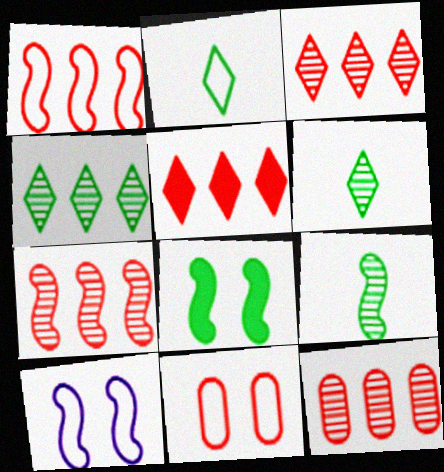[[1, 5, 12], 
[3, 7, 12]]